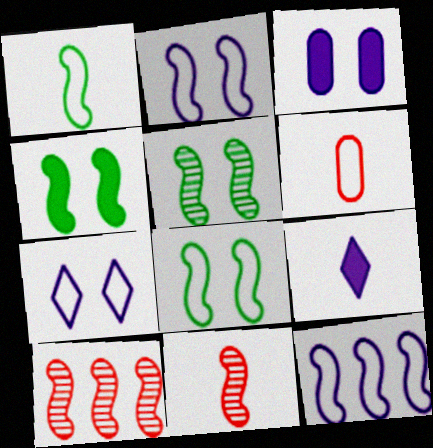[[4, 5, 8], 
[4, 11, 12]]